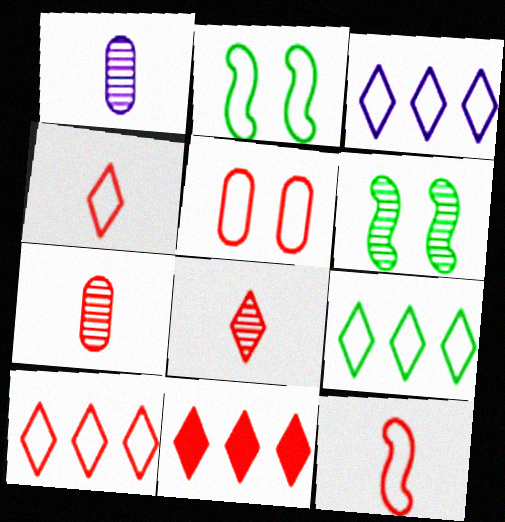[[1, 2, 11], 
[3, 9, 10], 
[5, 10, 12]]